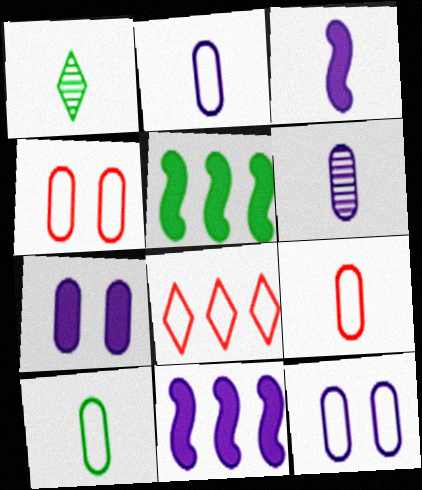[[1, 3, 9], 
[1, 4, 11], 
[2, 9, 10]]